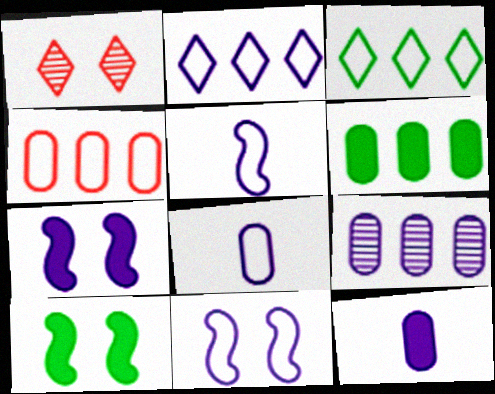[[1, 5, 6], 
[2, 8, 11], 
[4, 6, 9]]